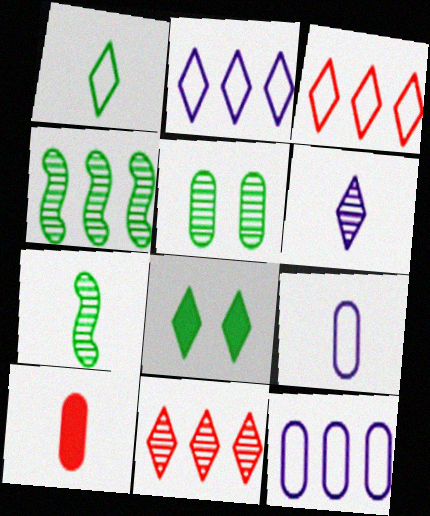[[3, 6, 8], 
[5, 10, 12]]